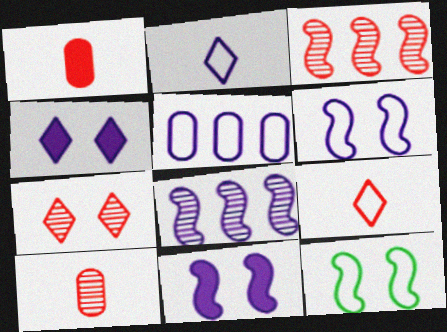[[2, 5, 6], 
[3, 7, 10], 
[5, 9, 12]]